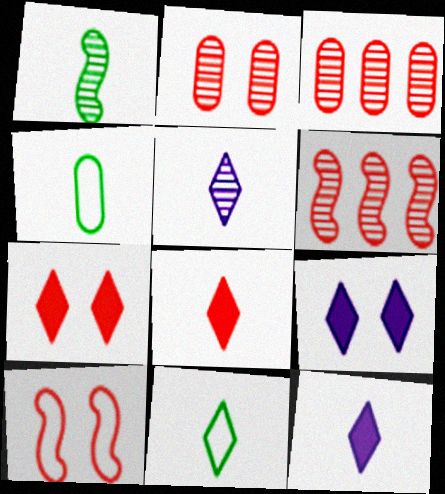[[2, 7, 10], 
[3, 8, 10], 
[4, 6, 9], 
[5, 8, 11]]